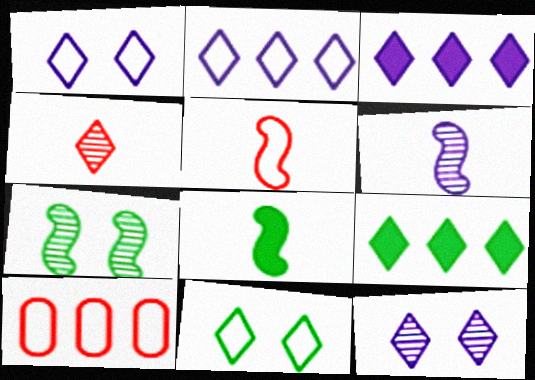[[1, 4, 9], 
[3, 4, 11], 
[5, 6, 8], 
[8, 10, 12]]